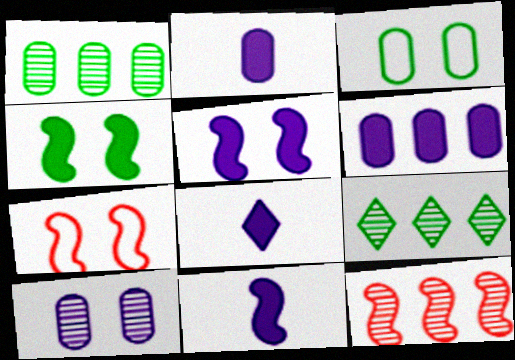[[1, 7, 8], 
[2, 7, 9], 
[2, 8, 11], 
[3, 8, 12], 
[5, 6, 8]]